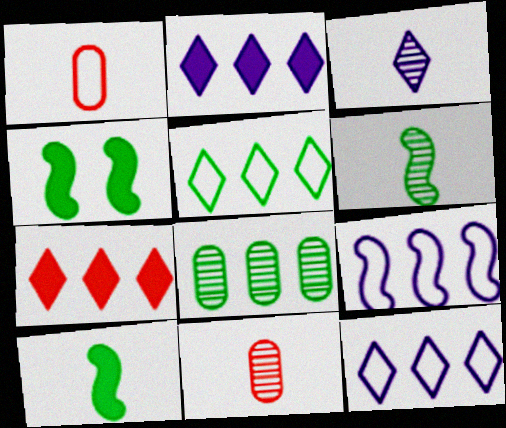[[1, 3, 10], 
[3, 6, 11], 
[4, 11, 12], 
[7, 8, 9]]